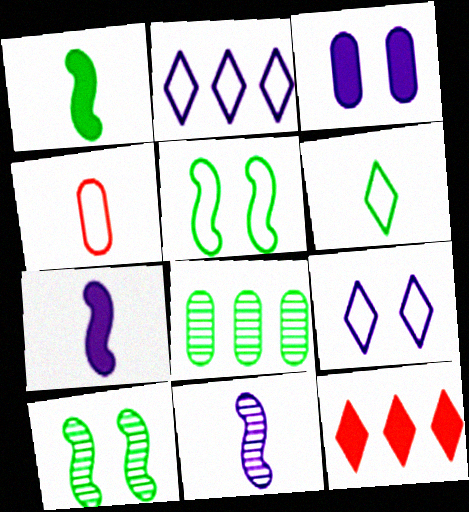[[1, 3, 12], 
[2, 3, 11], 
[2, 4, 5], 
[3, 4, 8]]